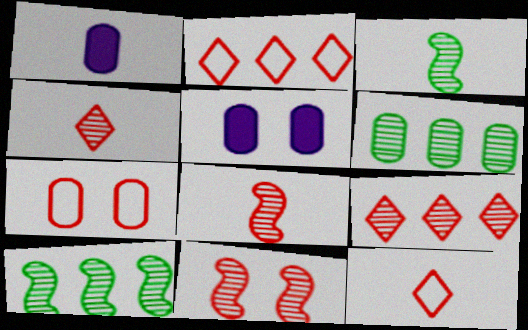[[1, 3, 12], 
[1, 6, 7], 
[2, 3, 5], 
[5, 10, 12]]